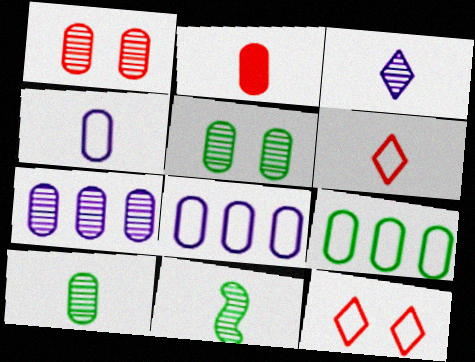[[1, 7, 10], 
[2, 4, 10], 
[2, 5, 8]]